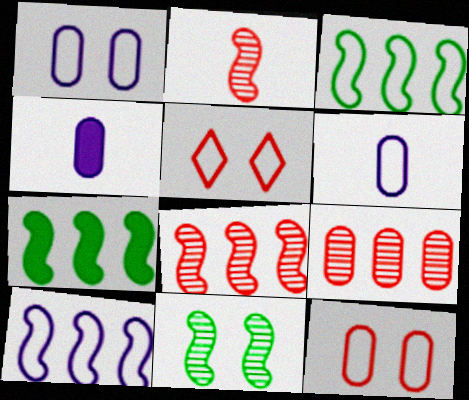[[3, 5, 6], 
[7, 8, 10]]